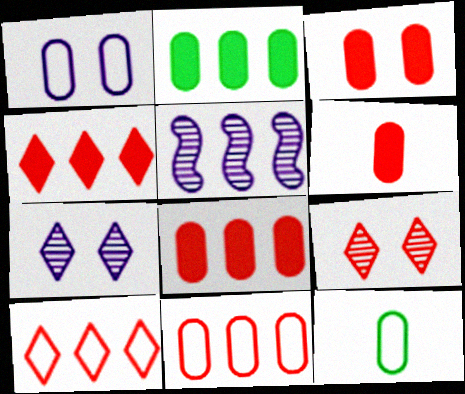[[1, 11, 12], 
[2, 5, 10], 
[3, 6, 8]]